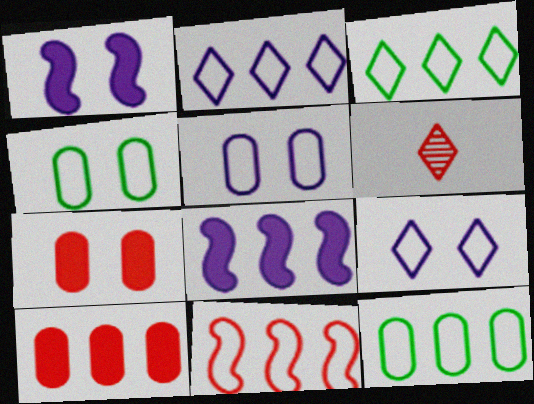[[1, 6, 12], 
[2, 11, 12], 
[4, 6, 8], 
[6, 7, 11]]